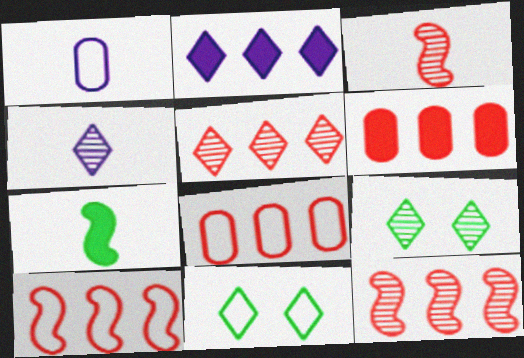[[1, 10, 11], 
[4, 5, 9], 
[5, 6, 10]]